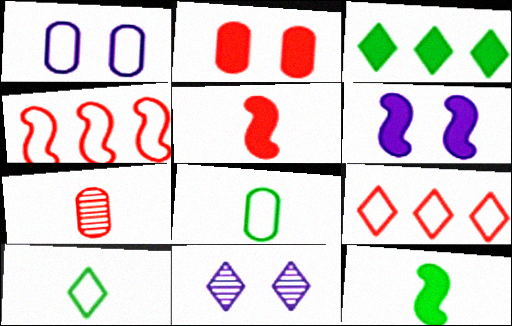[[1, 4, 10], 
[1, 6, 11]]